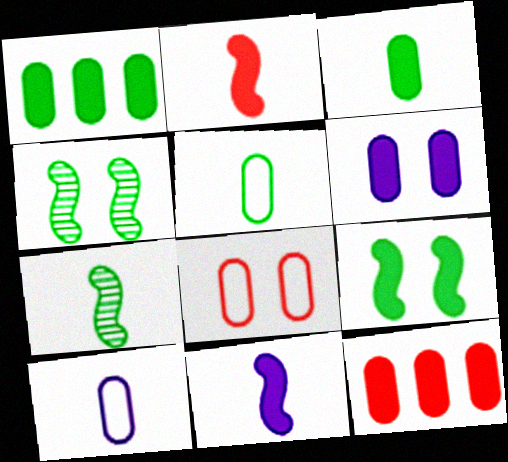[[3, 6, 12]]